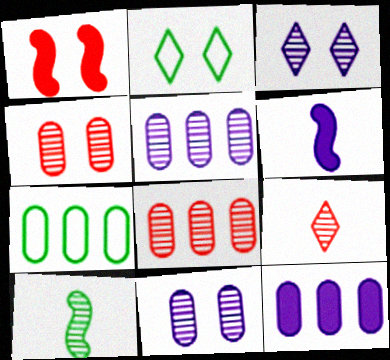[[1, 2, 11], 
[2, 6, 8], 
[3, 8, 10], 
[7, 8, 12]]